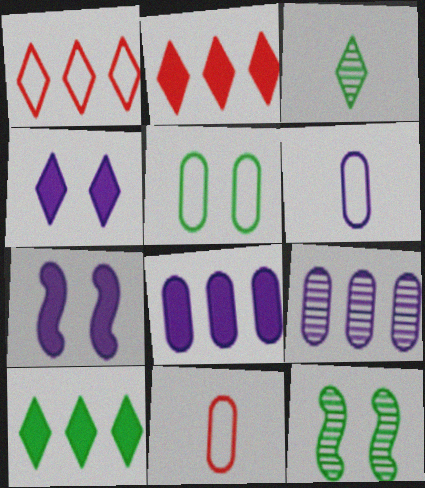[[1, 3, 4], 
[2, 6, 12]]